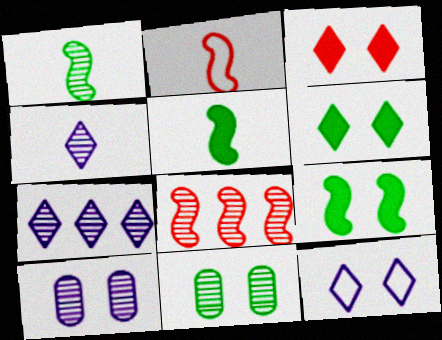[[4, 8, 11]]